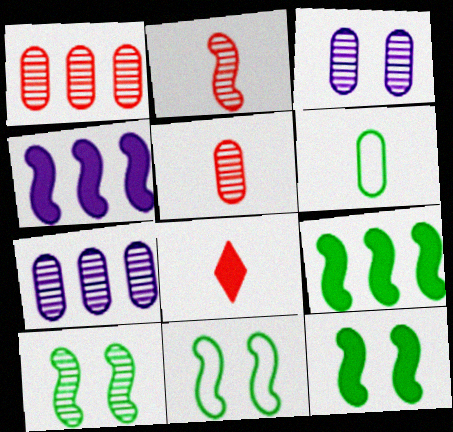[[2, 4, 11], 
[7, 8, 11], 
[10, 11, 12]]